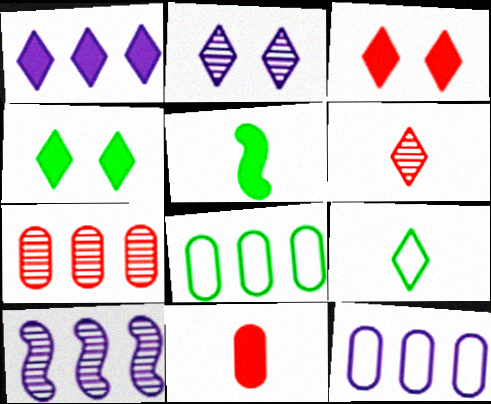[[1, 10, 12]]